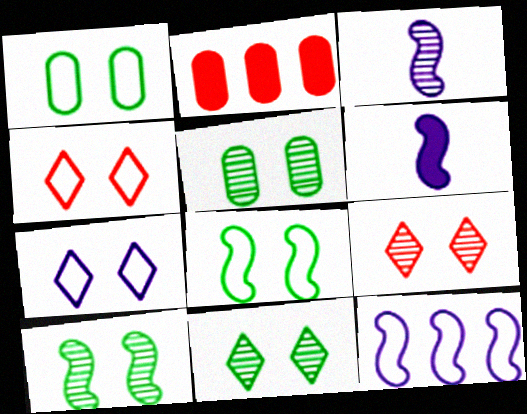[[5, 10, 11]]